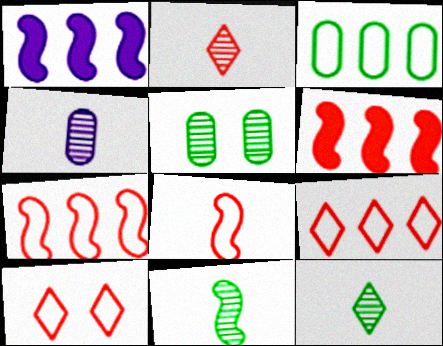[[2, 4, 11]]